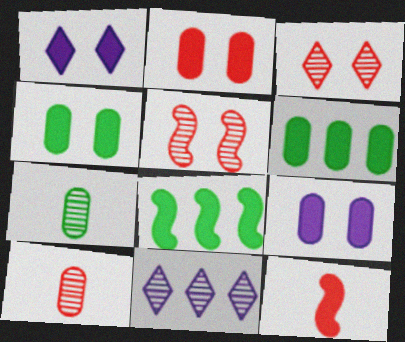[[1, 6, 12], 
[2, 4, 9], 
[5, 7, 11]]